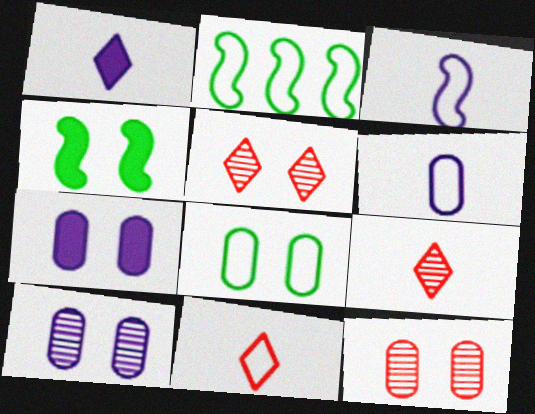[[1, 2, 12], 
[2, 7, 9], 
[7, 8, 12]]